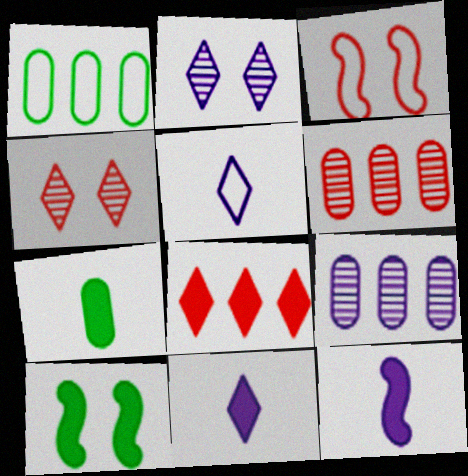[[1, 3, 5], 
[1, 4, 12], 
[5, 6, 10]]